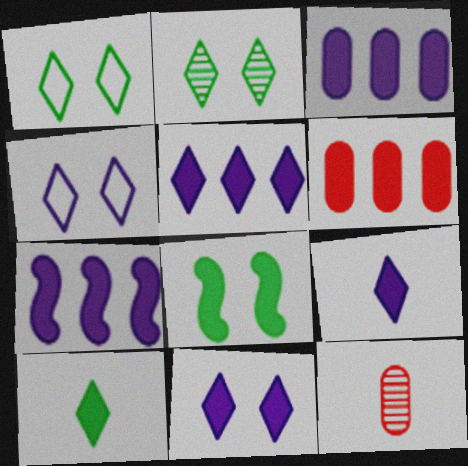[[1, 7, 12], 
[3, 5, 7], 
[5, 9, 11], 
[6, 8, 9]]